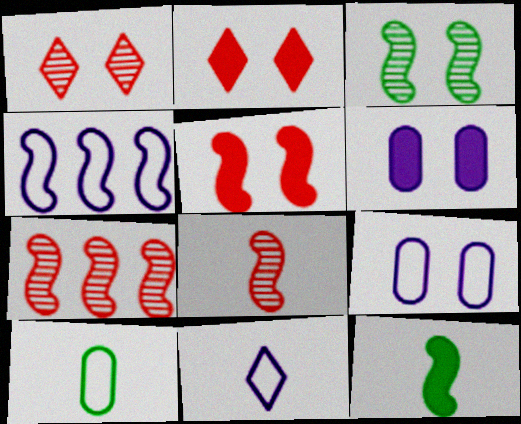[[2, 3, 9], 
[4, 9, 11]]